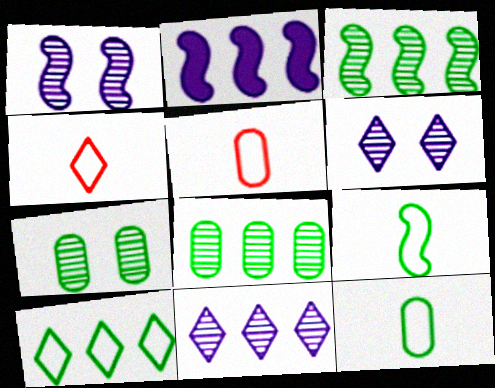[[2, 4, 7]]